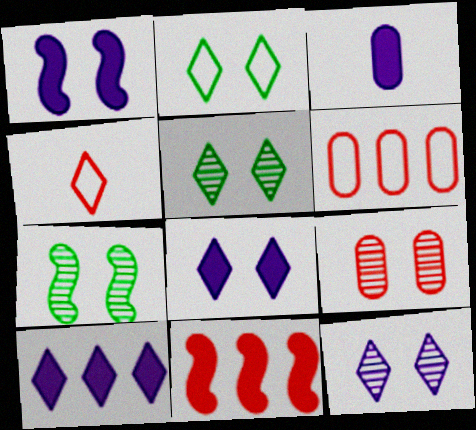[[1, 2, 9], 
[1, 3, 10], 
[4, 5, 10], 
[4, 9, 11], 
[7, 9, 12]]